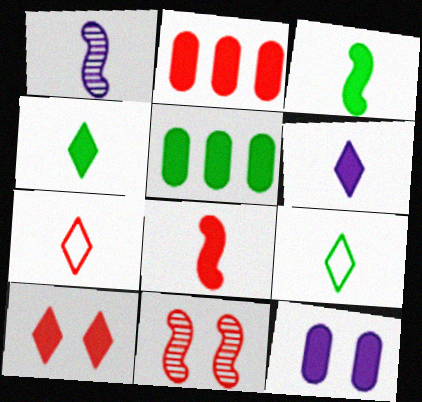[[2, 7, 11], 
[2, 8, 10]]